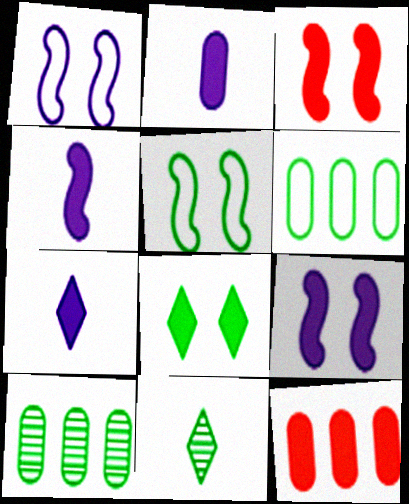[[1, 11, 12], 
[2, 4, 7], 
[4, 8, 12]]